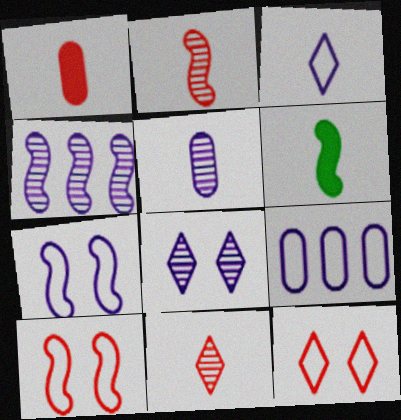[[3, 7, 9], 
[4, 5, 8], 
[4, 6, 10]]